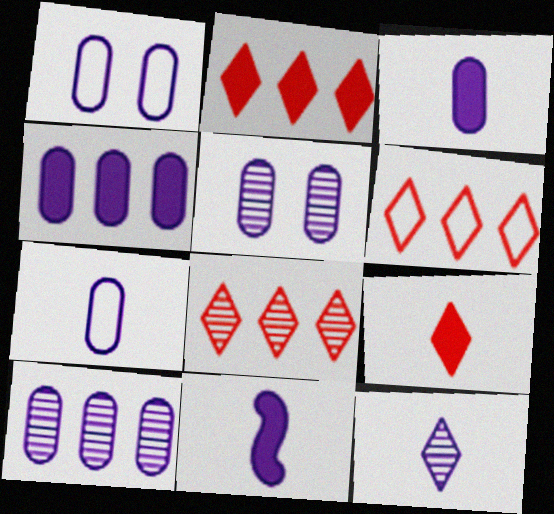[[1, 3, 10], 
[2, 6, 8], 
[4, 5, 7], 
[7, 11, 12]]